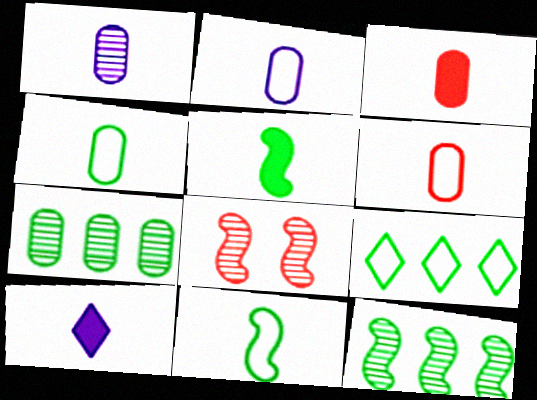[[1, 3, 4], 
[2, 4, 6], 
[3, 5, 10]]